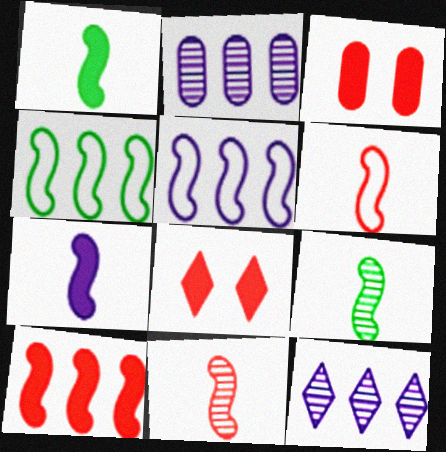[[6, 7, 9]]